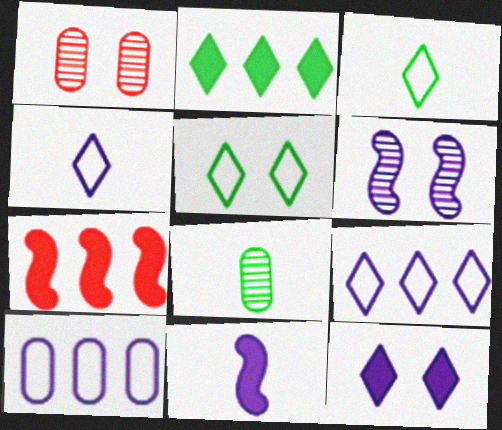[]